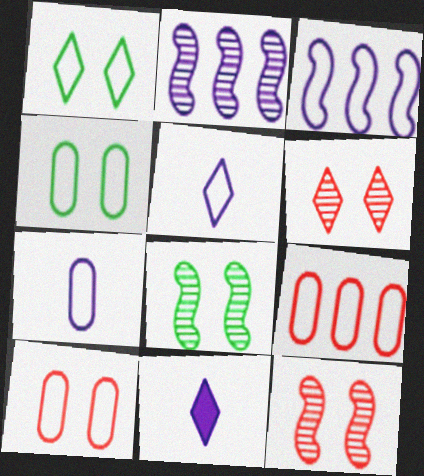[[4, 7, 9], 
[8, 9, 11]]